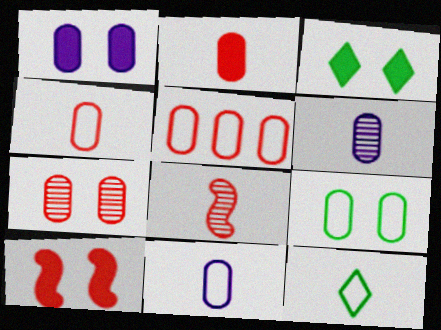[[1, 3, 10], 
[1, 7, 9], 
[2, 5, 7], 
[5, 9, 11]]